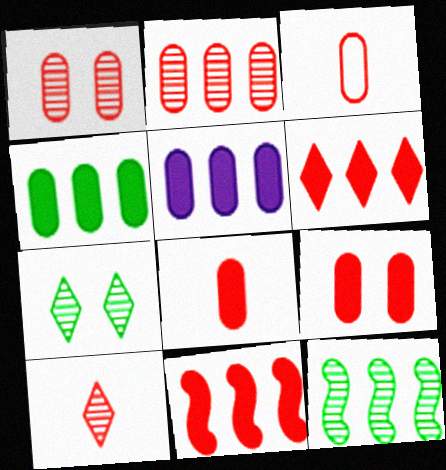[[2, 3, 9]]